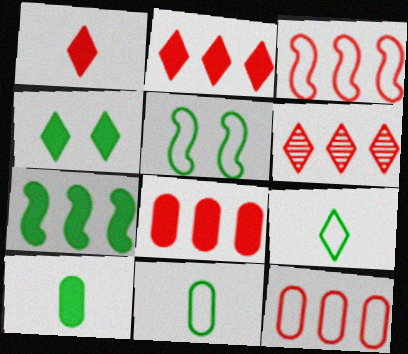[[3, 6, 8], 
[4, 7, 10]]